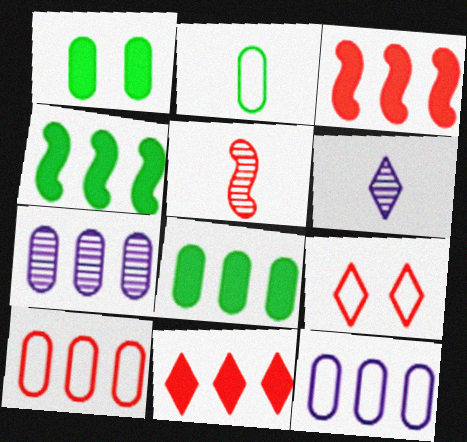[[7, 8, 10]]